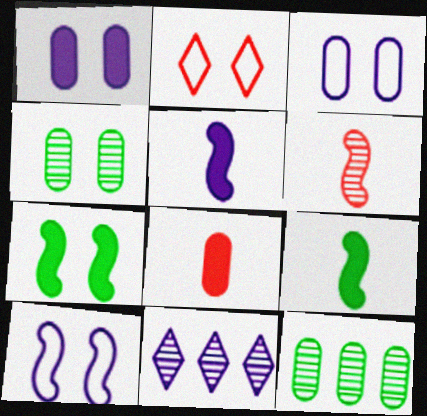[[2, 5, 12], 
[3, 5, 11], 
[3, 8, 12], 
[4, 6, 11]]